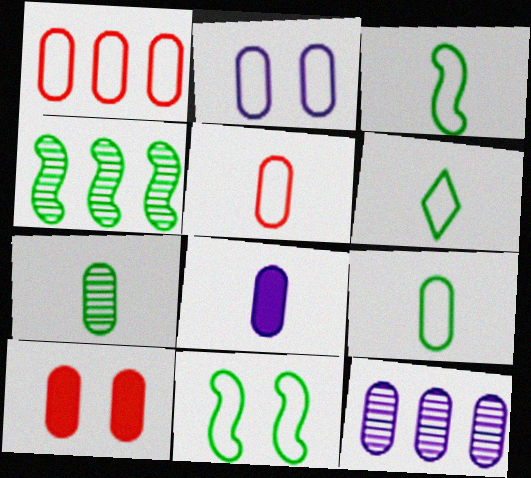[[1, 2, 9], 
[2, 8, 12], 
[3, 6, 9], 
[5, 7, 8], 
[9, 10, 12]]